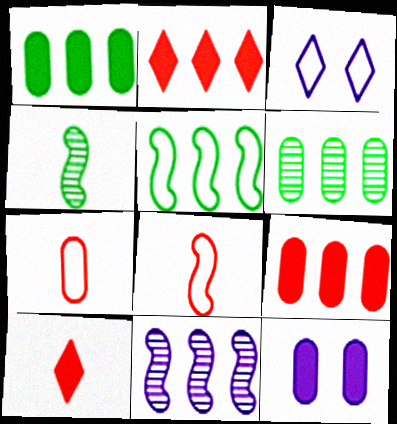[[3, 4, 9], 
[3, 5, 7], 
[6, 7, 12]]